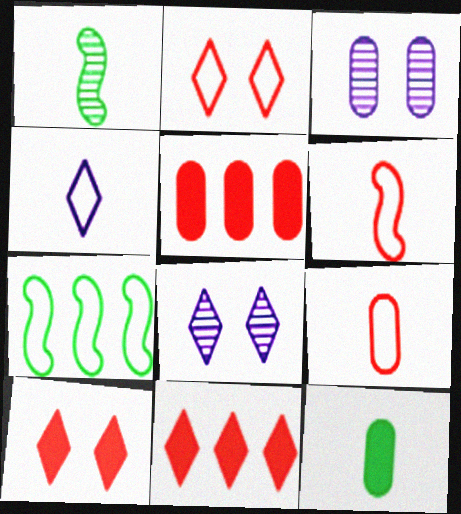[]